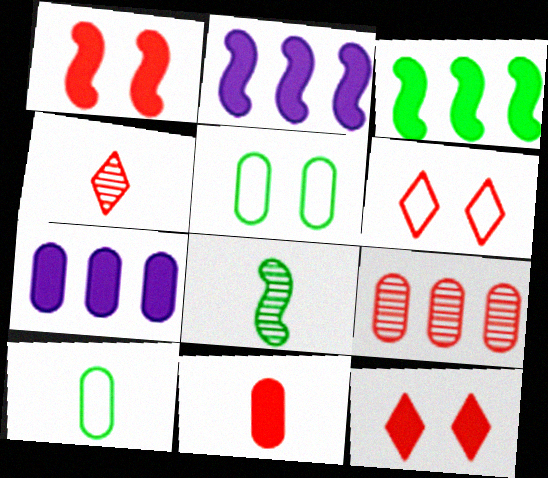[[2, 4, 5], 
[6, 7, 8]]